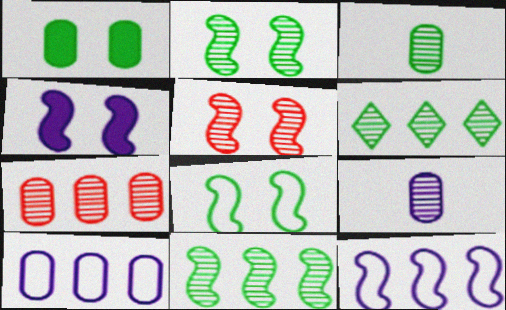[[2, 3, 6], 
[4, 5, 8], 
[5, 6, 9]]